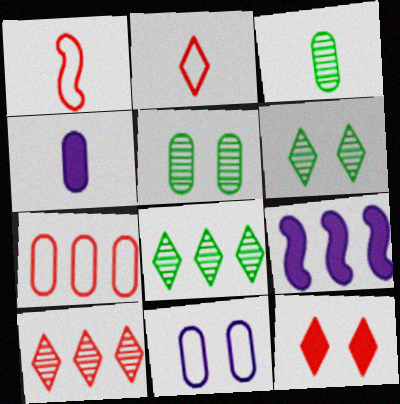[[2, 5, 9], 
[2, 10, 12], 
[4, 5, 7], 
[7, 8, 9]]